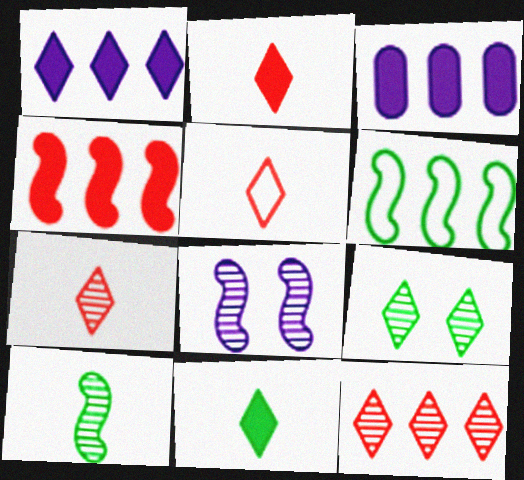[[1, 5, 9], 
[2, 5, 7], 
[3, 6, 12]]